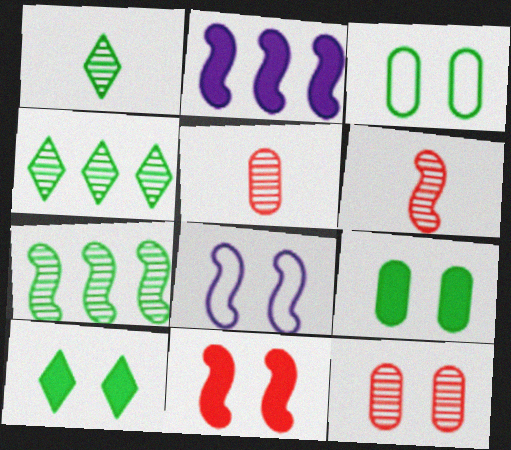[[8, 10, 12]]